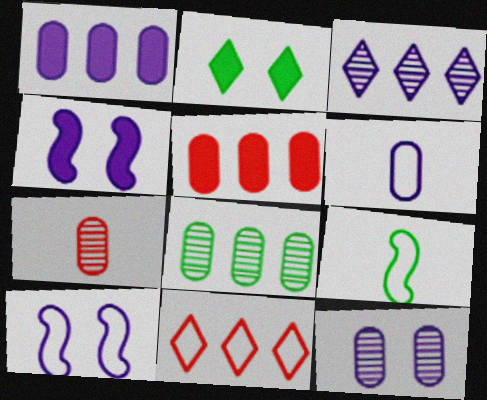[[1, 6, 12], 
[2, 8, 9], 
[3, 4, 6], 
[7, 8, 12]]